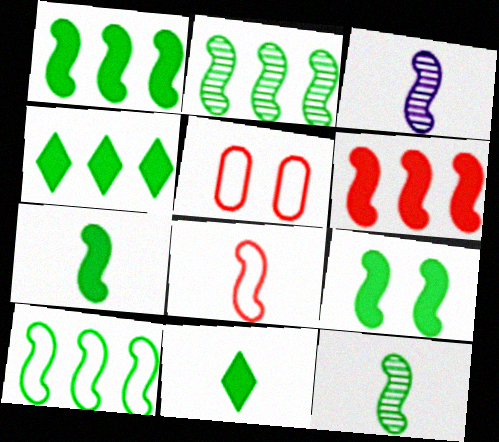[[1, 2, 10], 
[1, 7, 9], 
[3, 4, 5], 
[3, 7, 8], 
[9, 10, 12]]